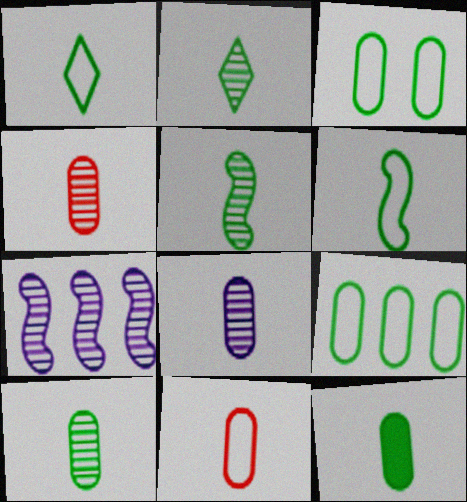[[1, 5, 12], 
[2, 5, 10], 
[2, 6, 12], 
[4, 8, 10], 
[8, 11, 12]]